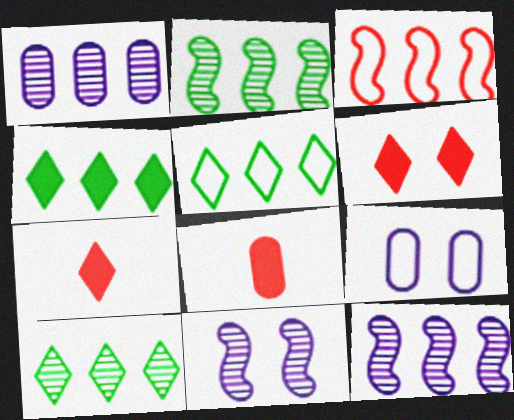[[1, 3, 4], 
[2, 7, 9], 
[4, 5, 10], 
[5, 8, 11]]